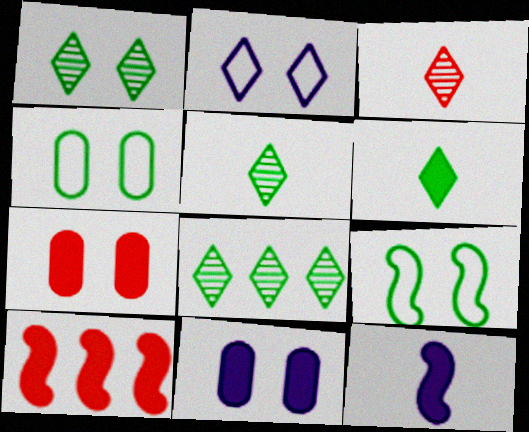[[1, 5, 8], 
[6, 10, 11]]